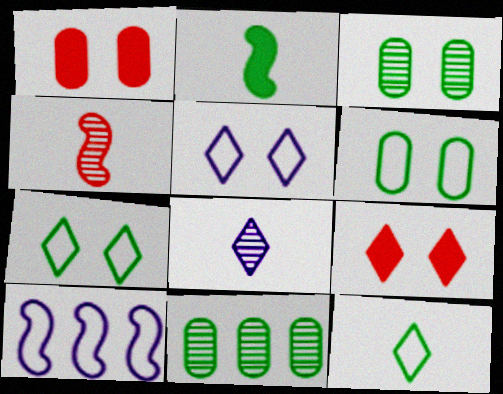[[2, 7, 11]]